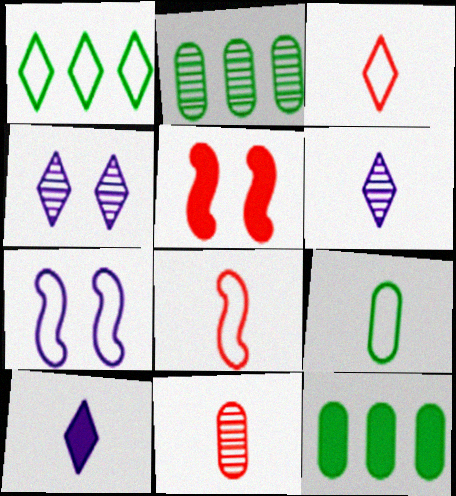[[4, 8, 12], 
[5, 10, 12]]